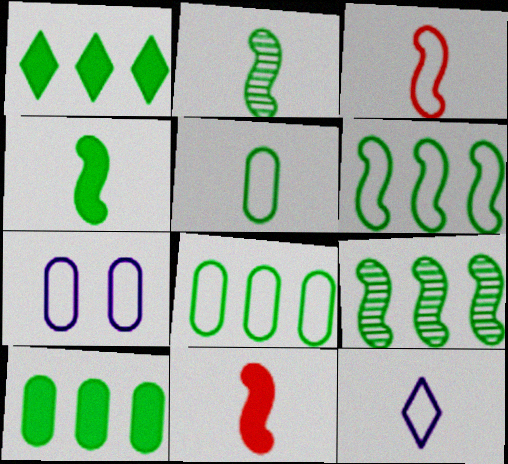[[1, 8, 9], 
[3, 5, 12]]